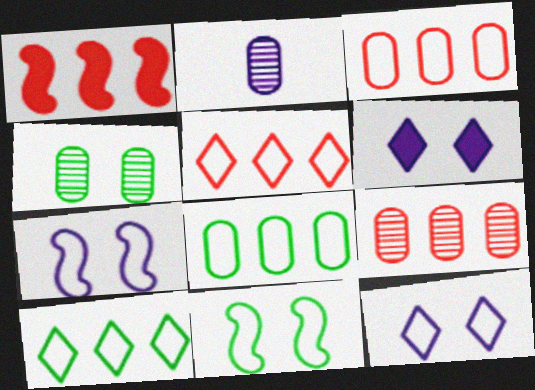[[1, 5, 9], 
[2, 4, 9]]